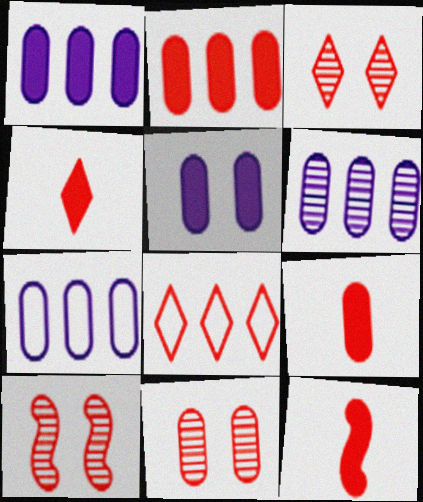[[1, 6, 7], 
[3, 4, 8], 
[3, 10, 11], 
[4, 9, 12], 
[8, 9, 10], 
[8, 11, 12]]